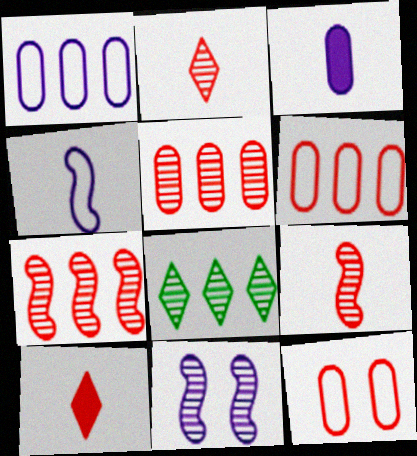[[7, 10, 12]]